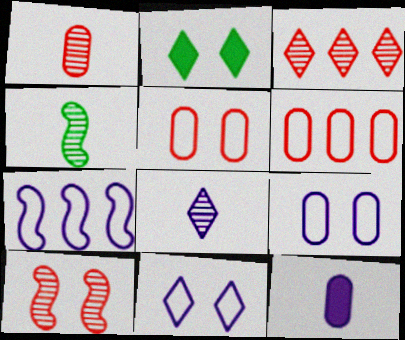[[1, 2, 7], 
[1, 3, 10], 
[1, 4, 8], 
[2, 9, 10]]